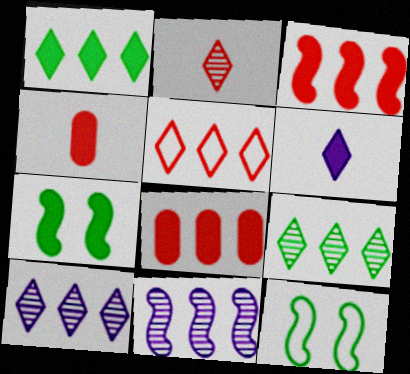[[1, 5, 10], 
[4, 10, 12], 
[6, 7, 8]]